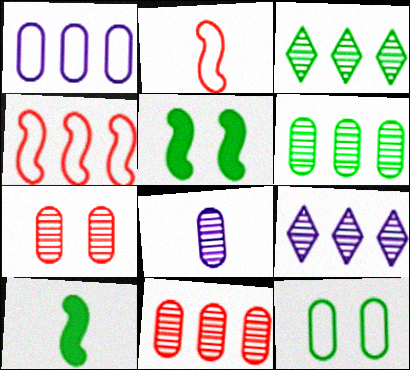[[3, 10, 12], 
[6, 7, 8]]